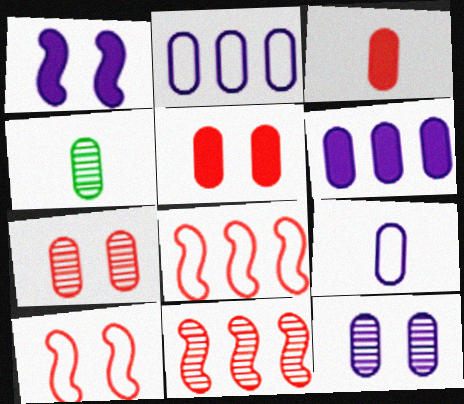[[2, 4, 5], 
[3, 4, 9], 
[6, 9, 12]]